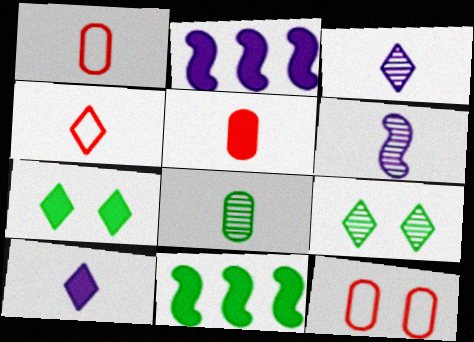[[1, 2, 9], 
[2, 5, 7], 
[3, 11, 12]]